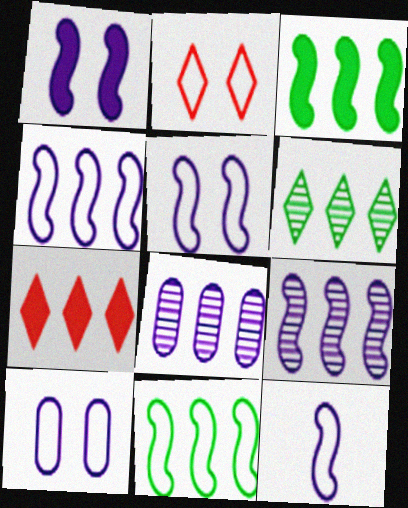[[1, 9, 12], 
[4, 5, 12], 
[7, 8, 11]]